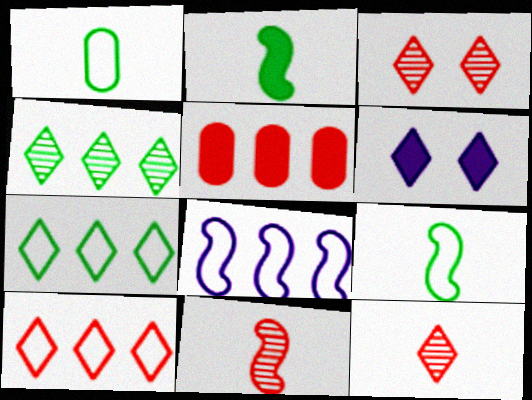[[2, 5, 6], 
[4, 5, 8], 
[6, 7, 12]]